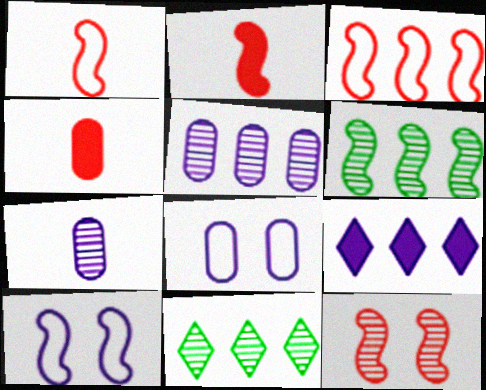[[2, 3, 12], 
[2, 6, 10], 
[2, 8, 11], 
[4, 10, 11], 
[7, 9, 10], 
[7, 11, 12]]